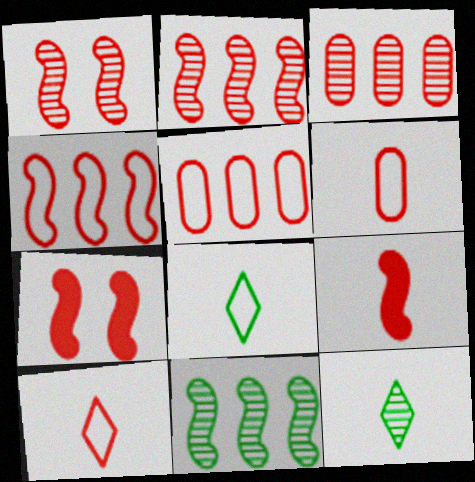[[1, 4, 9], 
[3, 7, 10]]